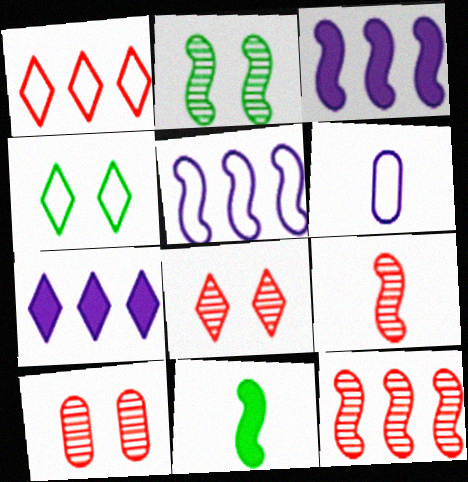[]